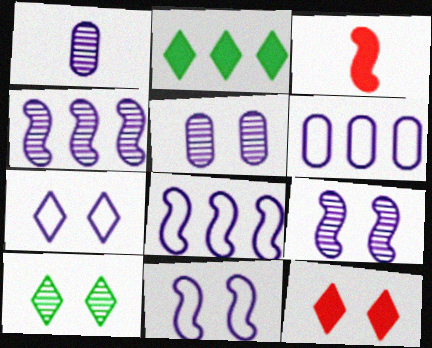[[3, 6, 10], 
[7, 10, 12]]